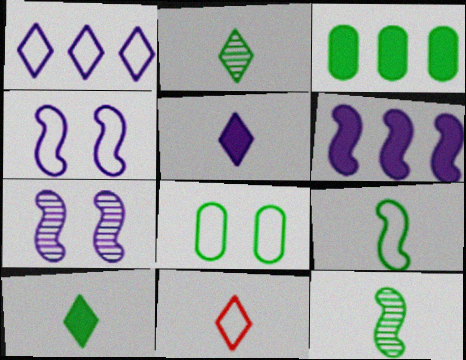[[2, 5, 11], 
[3, 7, 11]]